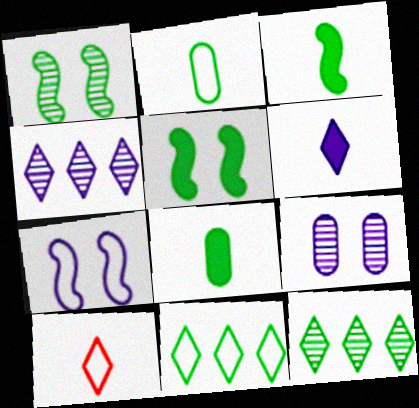[[1, 8, 11], 
[2, 5, 12]]